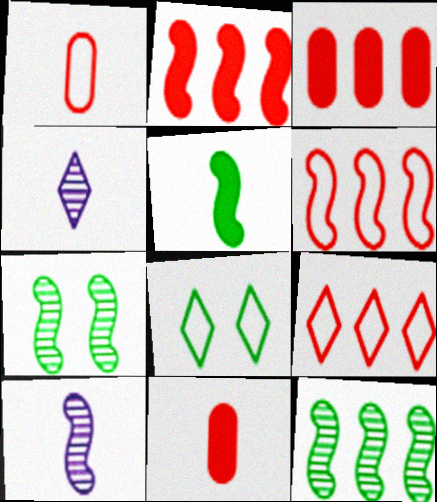[[1, 4, 5], 
[3, 8, 10]]